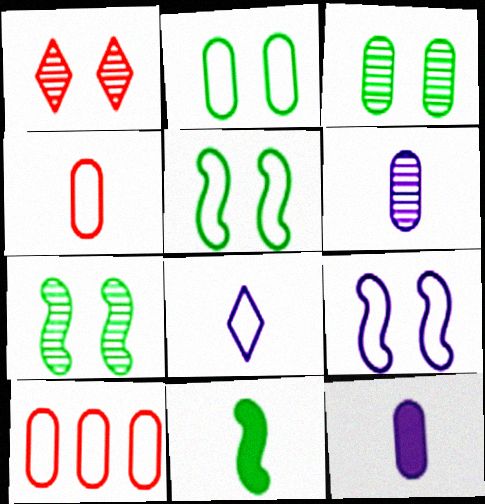[[3, 10, 12], 
[5, 8, 10]]